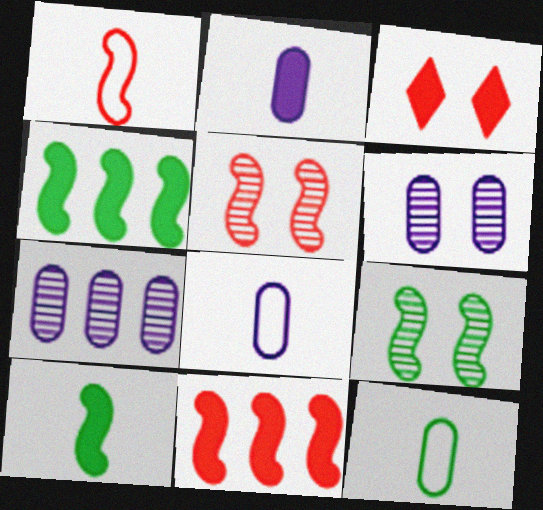[[1, 5, 11], 
[2, 3, 4]]